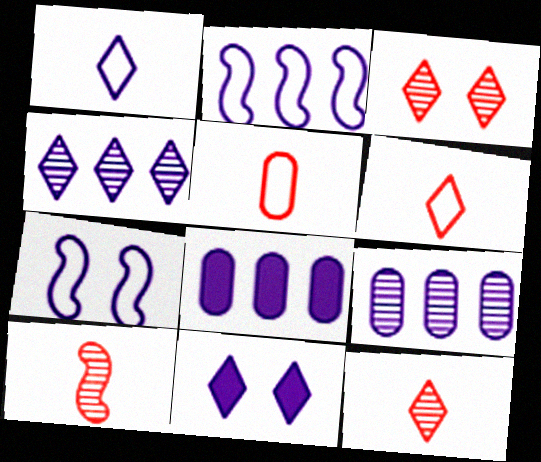[[1, 4, 11], 
[2, 4, 8]]